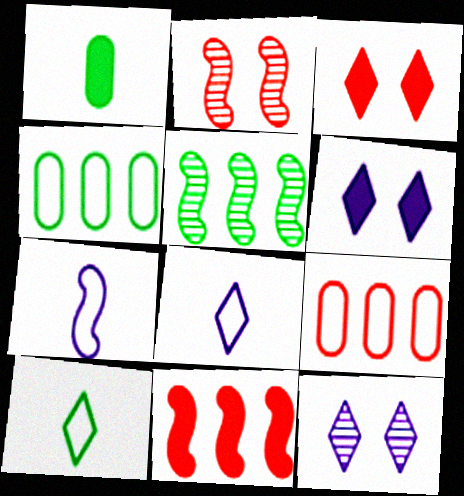[[1, 6, 11]]